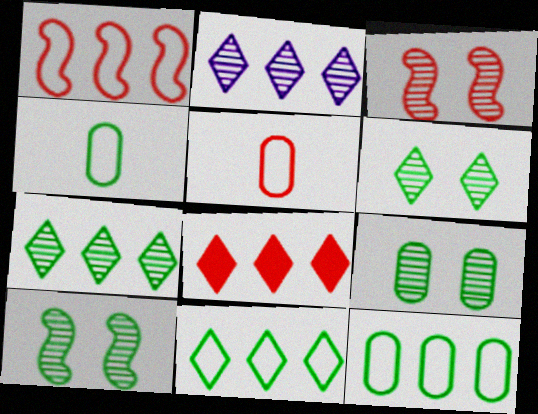[[2, 8, 11], 
[3, 5, 8], 
[6, 9, 10]]